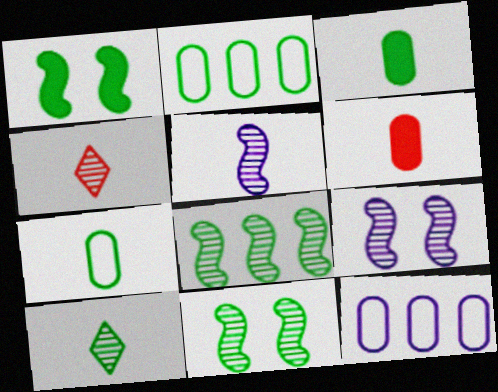[[1, 2, 10], 
[1, 4, 12]]